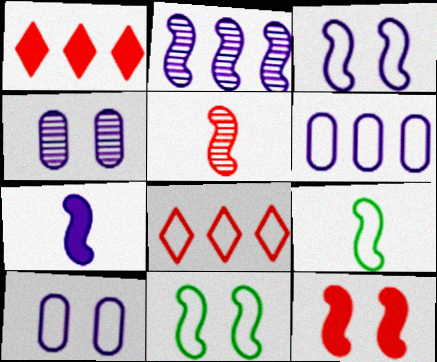[[1, 4, 9], 
[2, 3, 7], 
[2, 9, 12], 
[5, 7, 9], 
[8, 9, 10]]